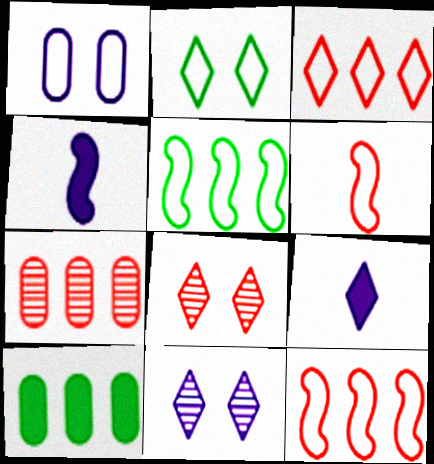[[2, 4, 7], 
[6, 10, 11]]